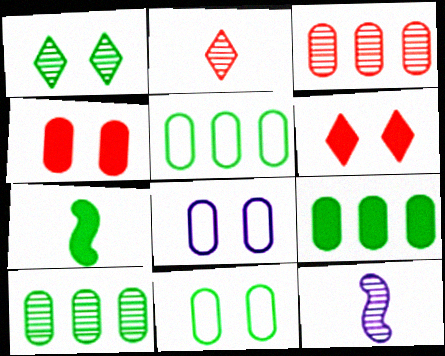[[1, 3, 12], 
[1, 5, 7], 
[5, 6, 12], 
[5, 9, 10]]